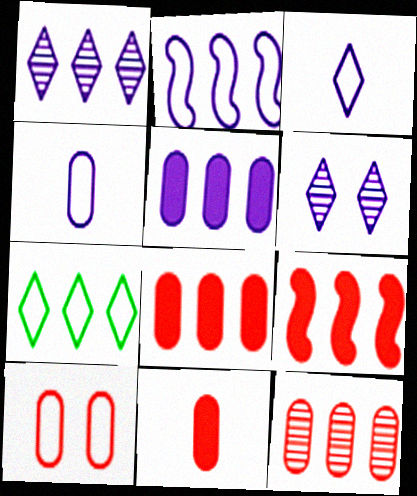[[1, 2, 5], 
[10, 11, 12]]